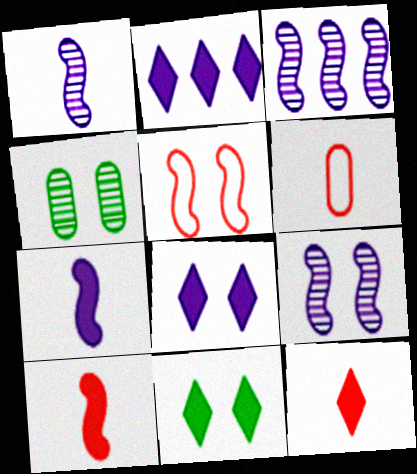[[1, 3, 9], 
[2, 11, 12], 
[3, 6, 11], 
[4, 5, 8]]